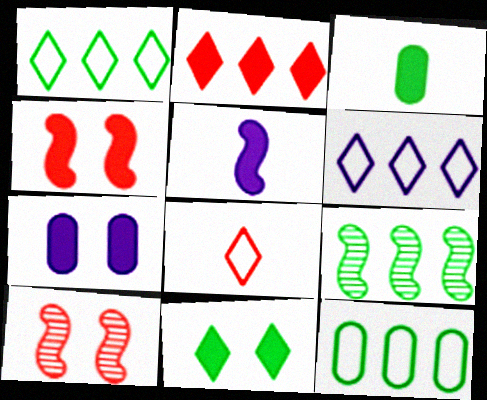[[3, 6, 10], 
[4, 7, 11], 
[7, 8, 9]]